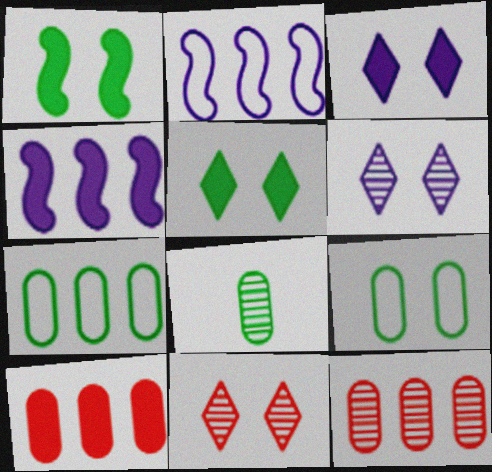[]